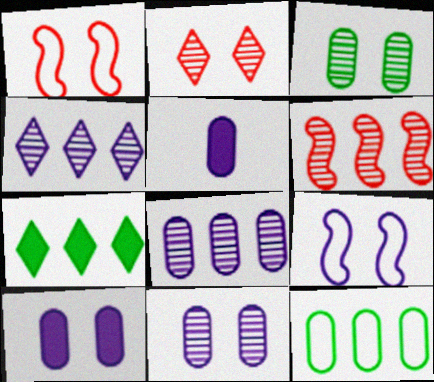[[4, 5, 9]]